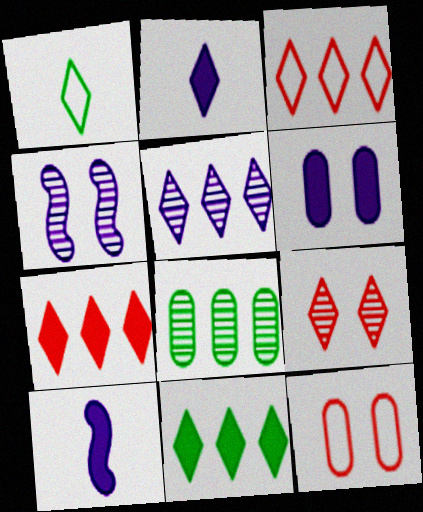[[3, 5, 11]]